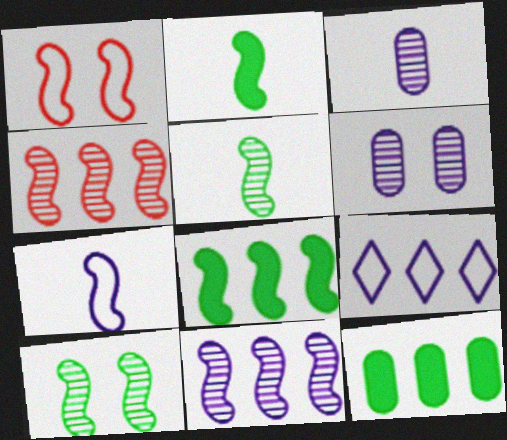[[1, 2, 11], 
[4, 9, 12]]